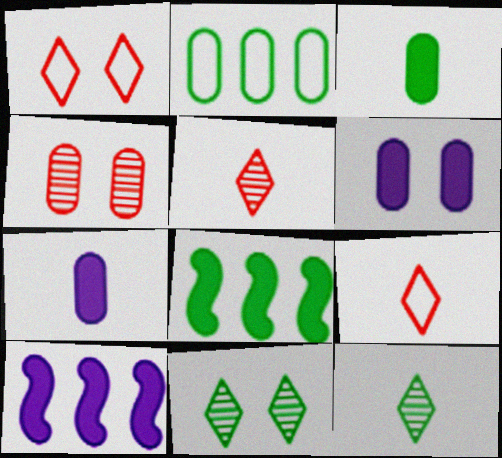[[2, 4, 7]]